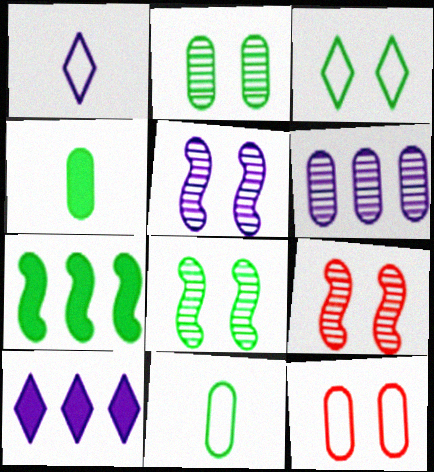[[4, 6, 12], 
[5, 8, 9], 
[9, 10, 11]]